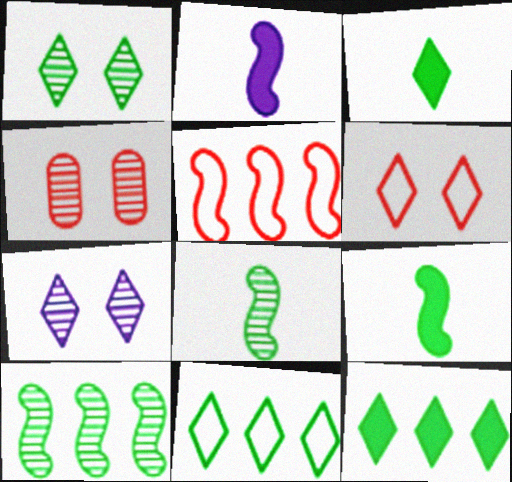[[1, 3, 11], 
[2, 4, 11]]